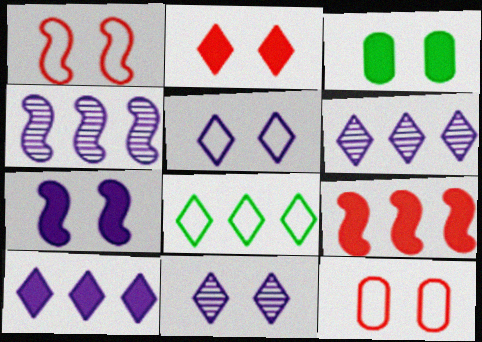[[1, 3, 11], 
[2, 3, 7]]